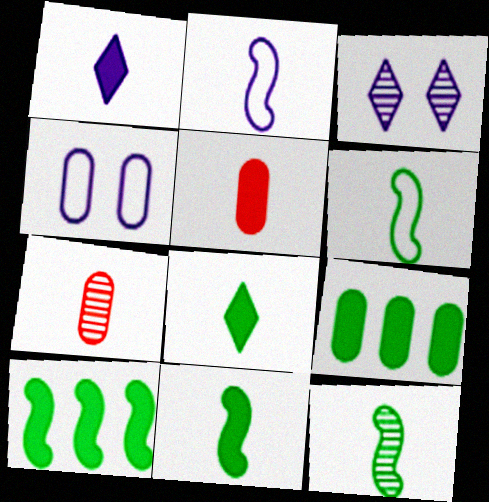[[1, 5, 11], 
[1, 6, 7], 
[2, 7, 8], 
[4, 7, 9], 
[6, 11, 12]]